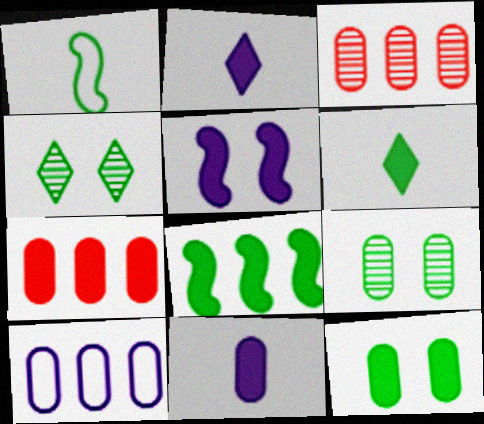[[5, 6, 7], 
[6, 8, 12], 
[7, 11, 12]]